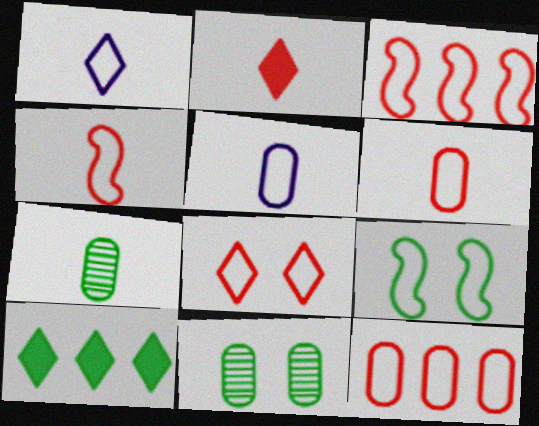[[1, 9, 12], 
[3, 6, 8], 
[4, 8, 12], 
[7, 9, 10]]